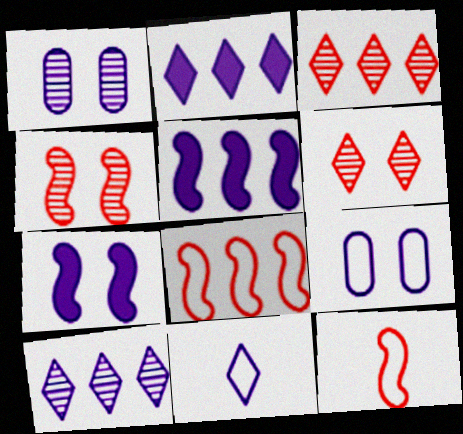[[1, 5, 11]]